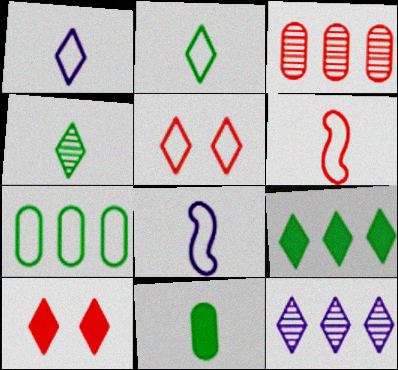[[2, 10, 12], 
[3, 6, 10], 
[5, 7, 8]]